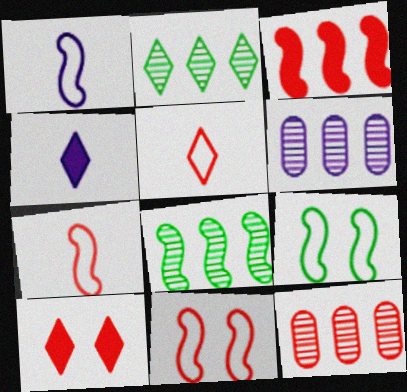[[4, 9, 12], 
[7, 10, 12]]